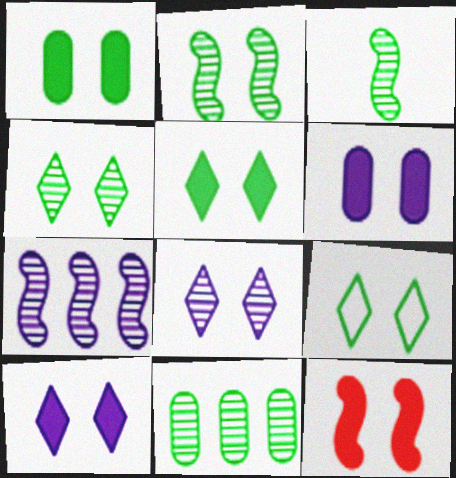[[1, 2, 9], 
[1, 10, 12], 
[3, 4, 11], 
[4, 5, 9], 
[5, 6, 12]]